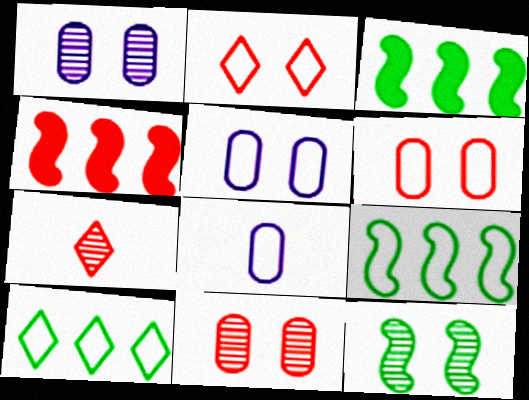[[2, 8, 9], 
[3, 5, 7], 
[4, 6, 7]]